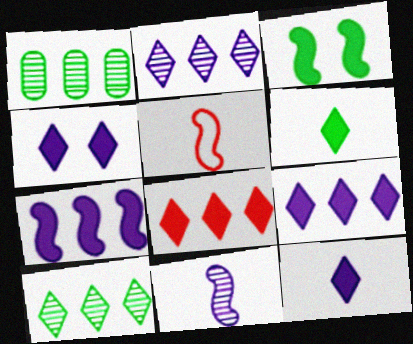[[1, 4, 5], 
[4, 6, 8], 
[4, 9, 12]]